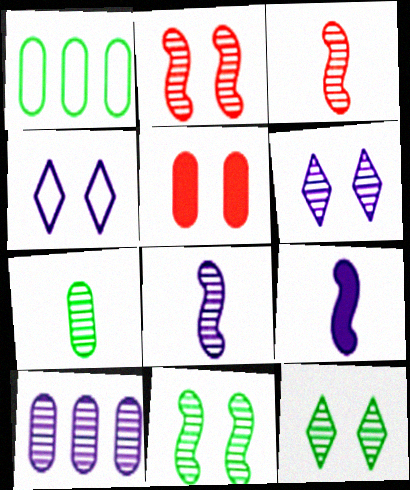[[3, 10, 12], 
[4, 5, 11], 
[4, 9, 10], 
[6, 8, 10]]